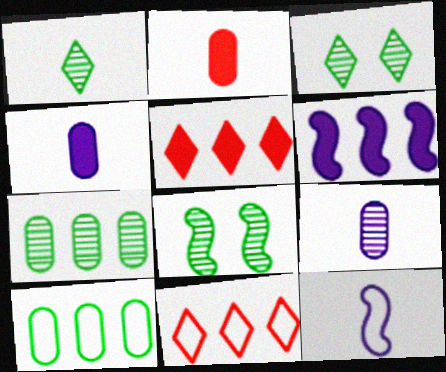[[1, 2, 12], 
[1, 7, 8], 
[4, 8, 11], 
[6, 7, 11]]